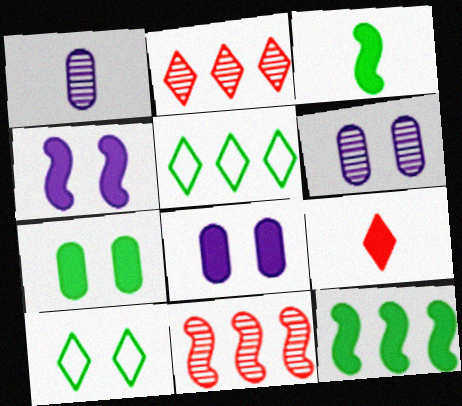[[8, 9, 12]]